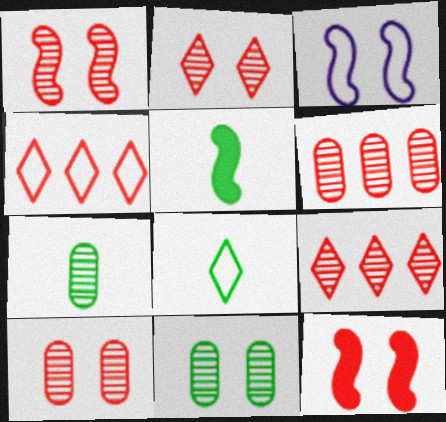[[1, 2, 10], 
[5, 7, 8]]